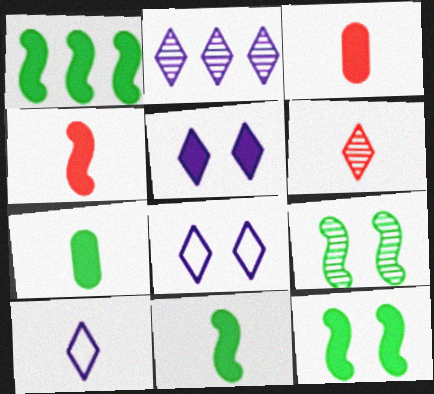[[1, 3, 5], 
[1, 11, 12], 
[2, 5, 10]]